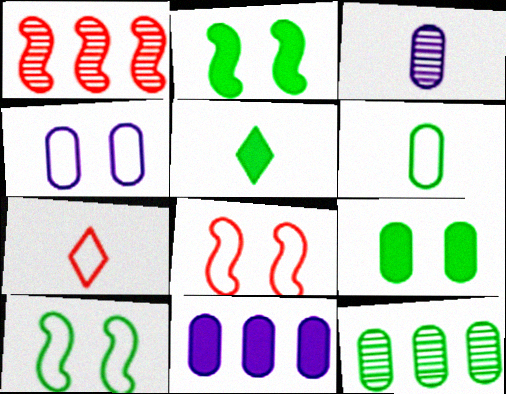[[1, 4, 5], 
[3, 4, 11], 
[5, 10, 12], 
[6, 9, 12]]